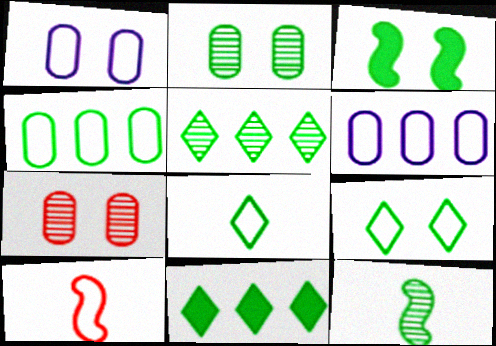[[2, 3, 9], 
[2, 5, 12], 
[6, 9, 10]]